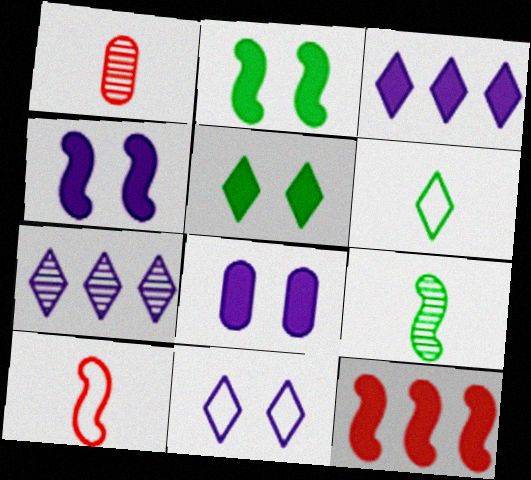[]